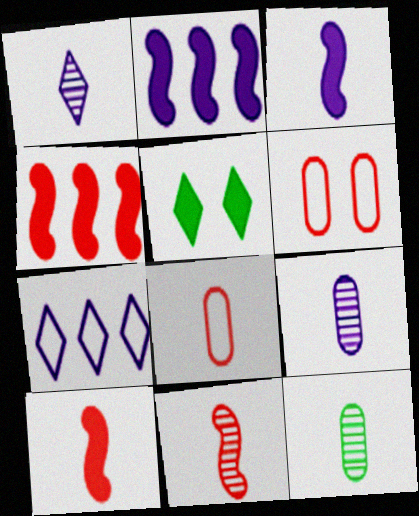[[1, 11, 12]]